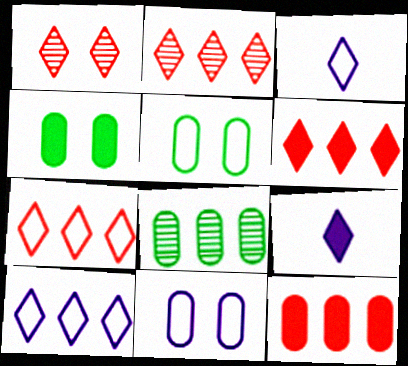[[2, 6, 7]]